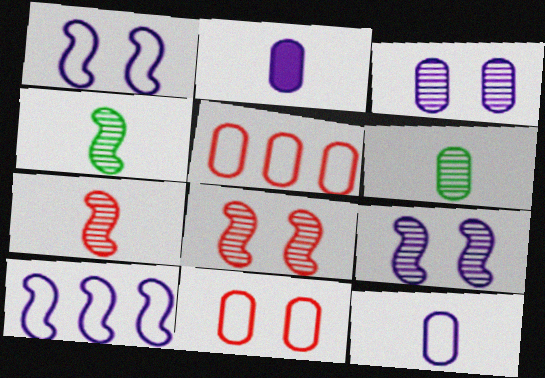[]